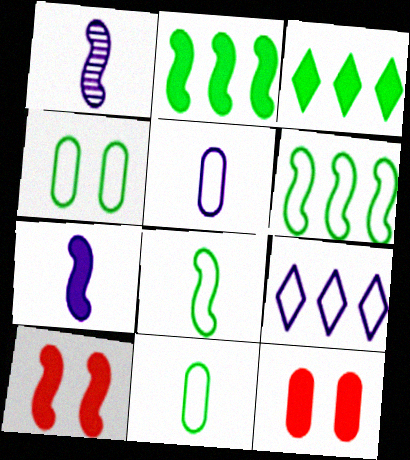[[1, 6, 10], 
[2, 7, 10], 
[3, 7, 12]]